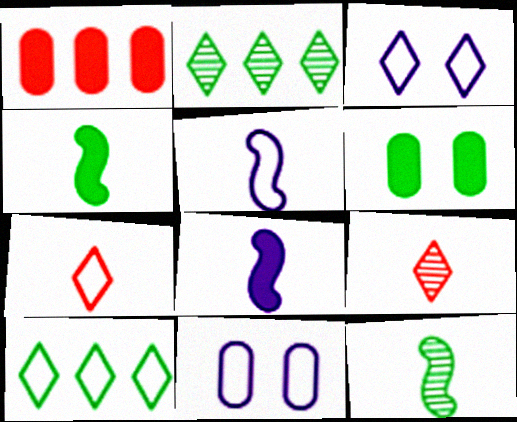[[1, 3, 12], 
[3, 7, 10], 
[6, 10, 12]]